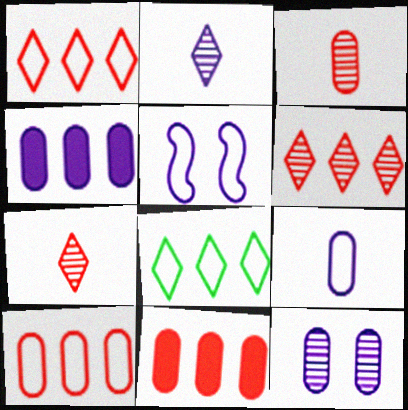[[2, 4, 5], 
[4, 9, 12]]